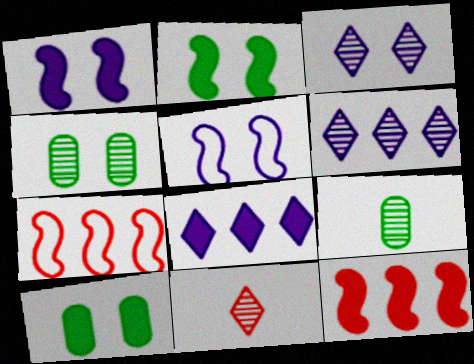[]